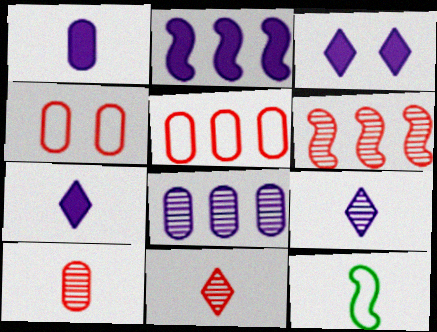[[1, 2, 3], 
[1, 11, 12], 
[7, 10, 12]]